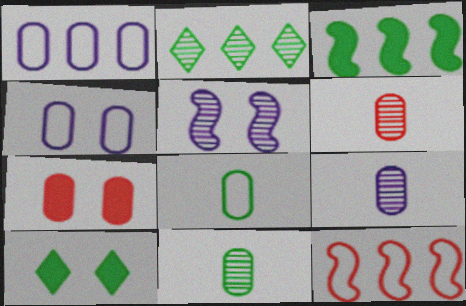[[1, 7, 11], 
[2, 5, 6], 
[6, 9, 11], 
[9, 10, 12]]